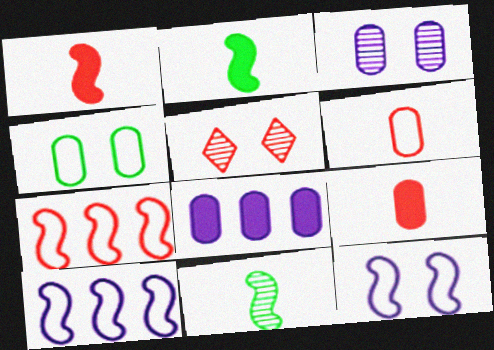[[5, 7, 9]]